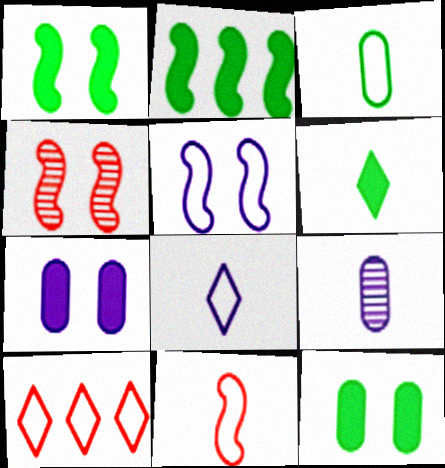[[1, 4, 5], 
[1, 9, 10], 
[2, 6, 12], 
[3, 5, 10], 
[3, 8, 11], 
[6, 9, 11]]